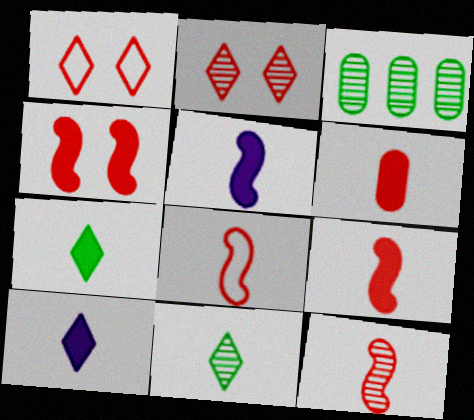[[1, 3, 5], 
[5, 6, 7], 
[8, 9, 12]]